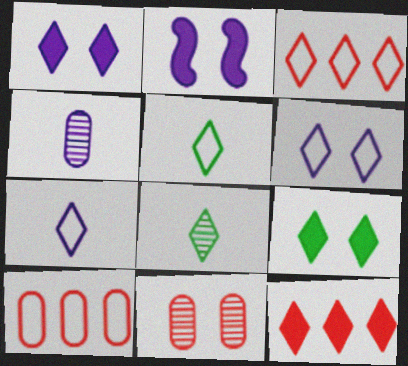[[1, 3, 8], 
[2, 8, 10], 
[3, 5, 6], 
[6, 8, 12]]